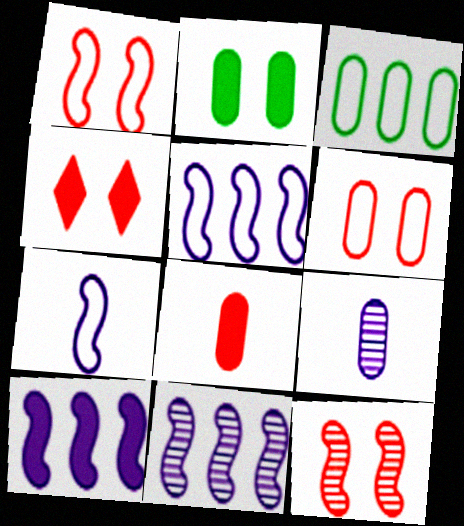[[4, 6, 12], 
[5, 10, 11]]